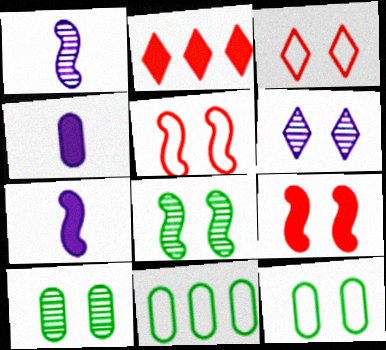[[1, 2, 12], 
[6, 9, 12]]